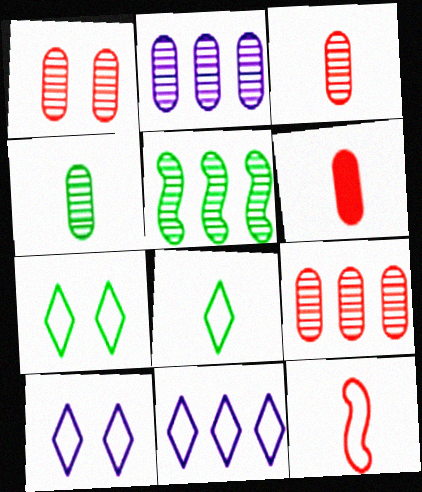[[1, 2, 4], 
[1, 3, 9], 
[5, 6, 10]]